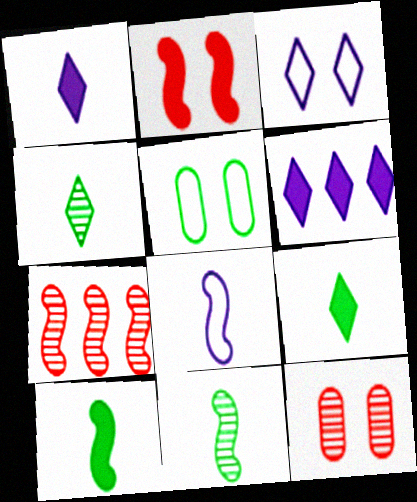[[1, 5, 7]]